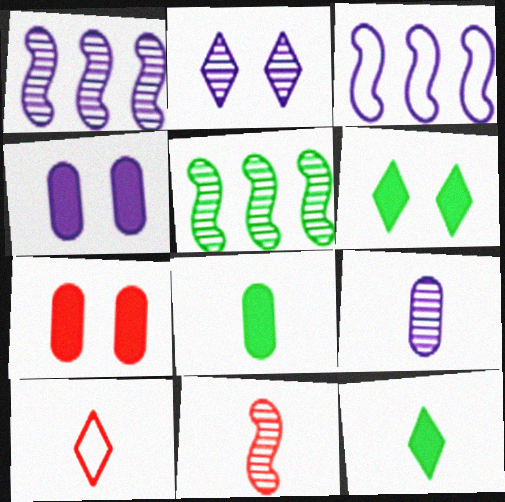[[1, 2, 9], 
[4, 5, 10]]